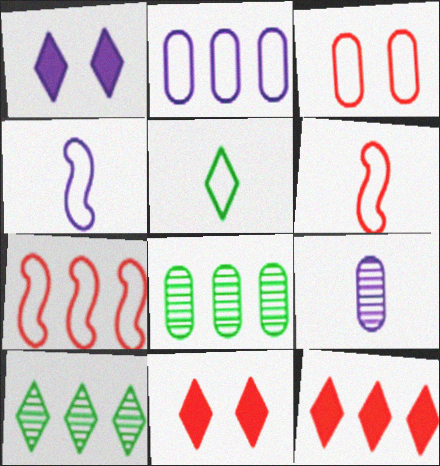[[1, 6, 8], 
[4, 8, 11]]